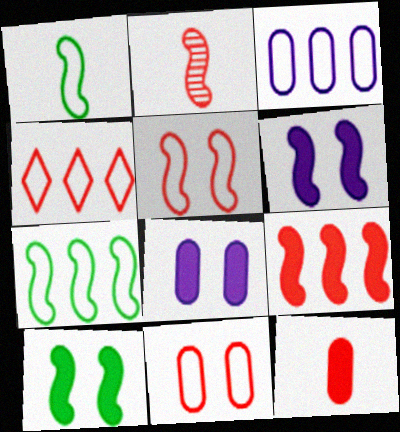[[2, 5, 9], 
[2, 6, 7], 
[3, 4, 7]]